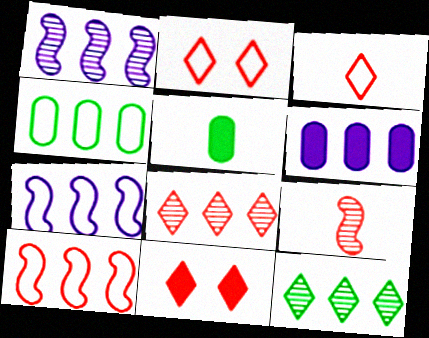[[1, 2, 5], 
[3, 8, 11], 
[6, 10, 12]]